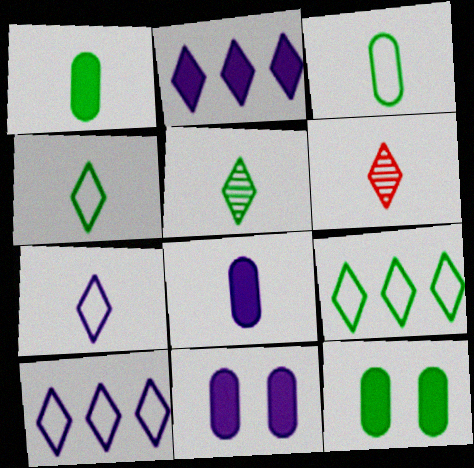[]